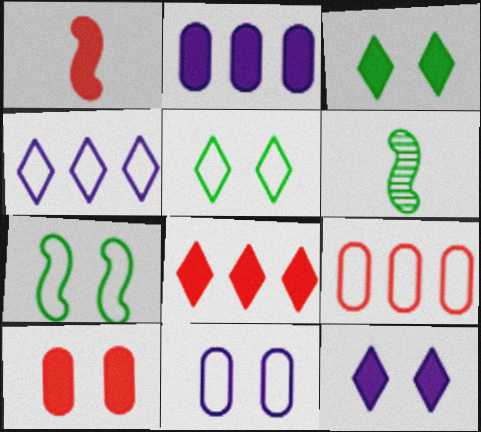[[1, 2, 3], 
[1, 8, 10], 
[4, 6, 10], 
[6, 8, 11], 
[6, 9, 12]]